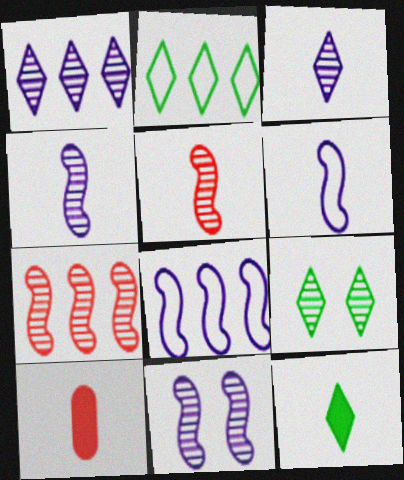[[2, 9, 12], 
[2, 10, 11], 
[8, 9, 10]]